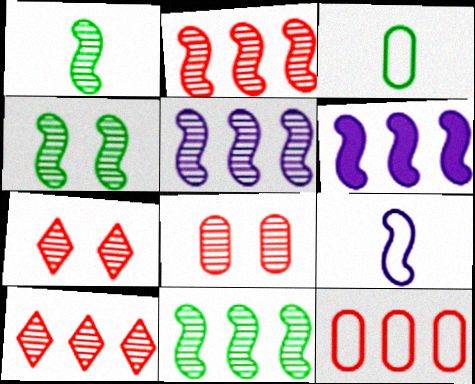[[1, 4, 11], 
[2, 5, 11], 
[3, 6, 7]]